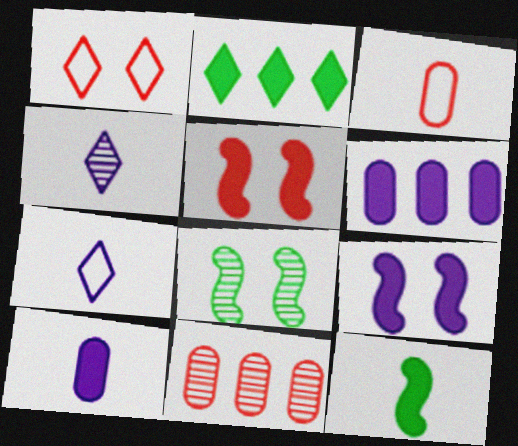[[1, 2, 4], 
[2, 5, 10], 
[3, 4, 12], 
[4, 8, 11]]